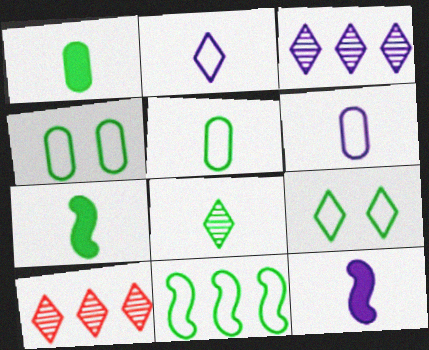[[4, 10, 12], 
[5, 7, 8], 
[5, 9, 11]]